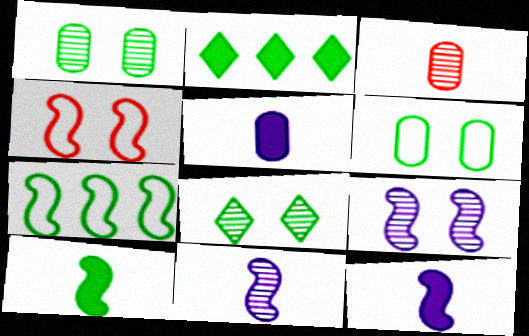[]